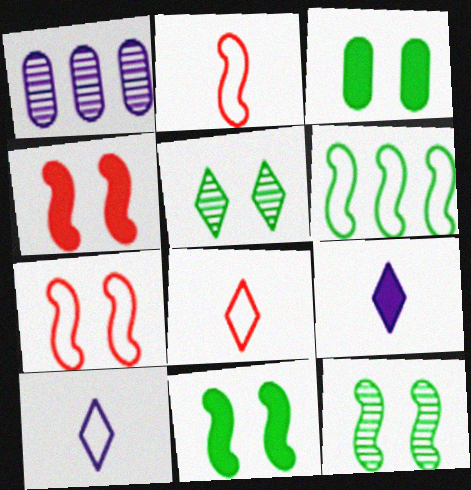[[1, 8, 11]]